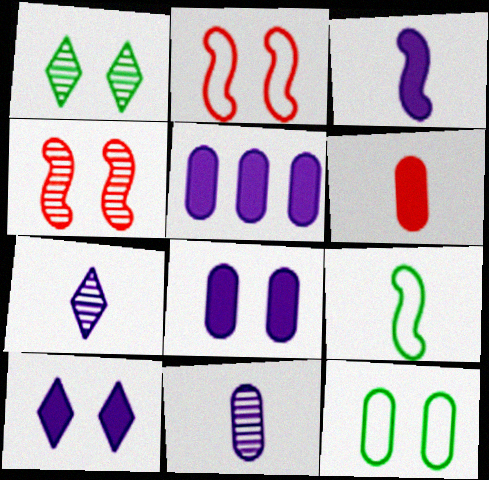[[1, 2, 8], 
[3, 5, 10], 
[4, 10, 12], 
[6, 7, 9]]